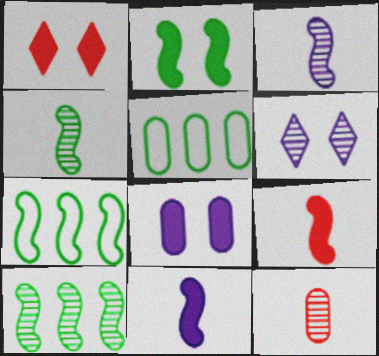[[1, 2, 8], 
[1, 3, 5], 
[2, 4, 7], 
[5, 6, 9], 
[5, 8, 12], 
[6, 10, 12]]